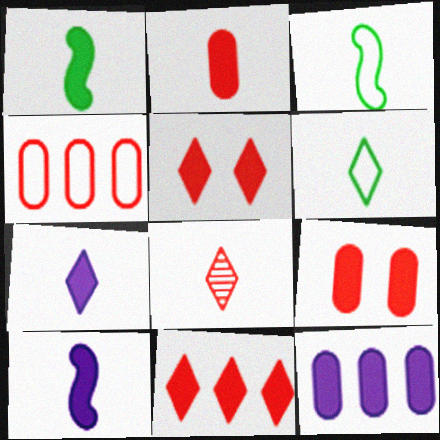[[1, 2, 7], 
[1, 5, 12], 
[6, 7, 8]]